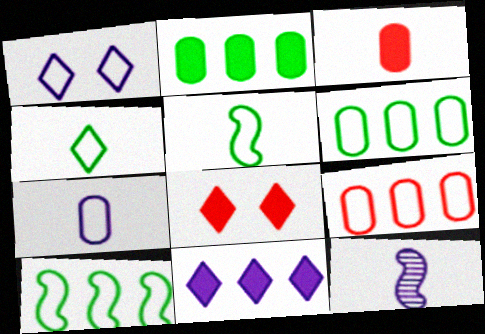[[1, 5, 9], 
[3, 4, 12], 
[6, 8, 12]]